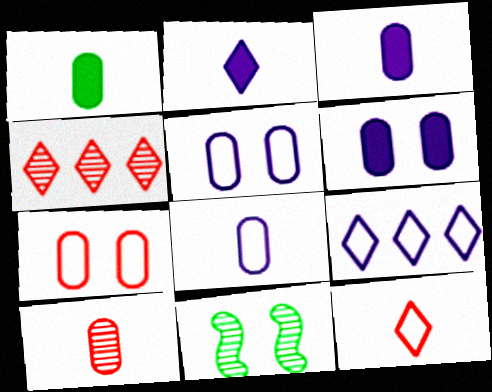[[1, 8, 10]]